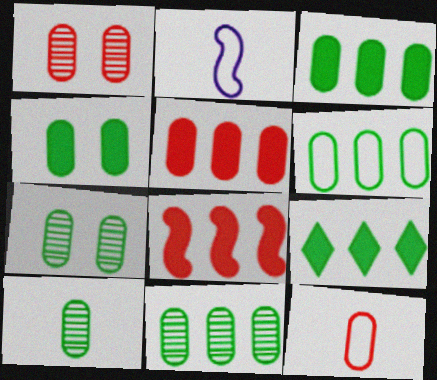[[1, 2, 9], 
[1, 5, 12], 
[3, 6, 11], 
[4, 6, 10], 
[7, 10, 11]]